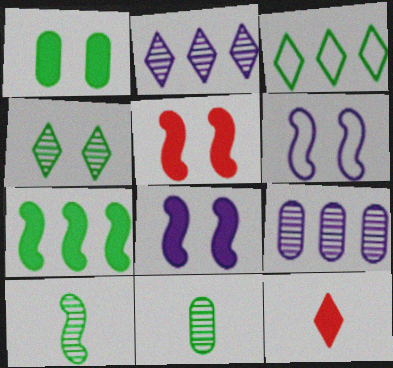[[1, 3, 10]]